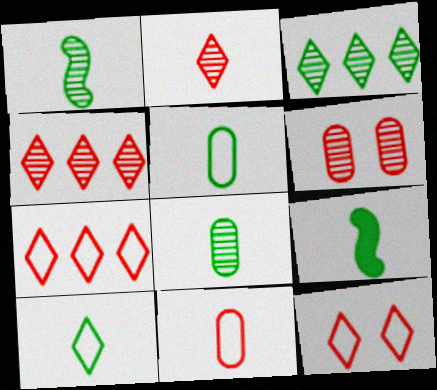[[8, 9, 10]]